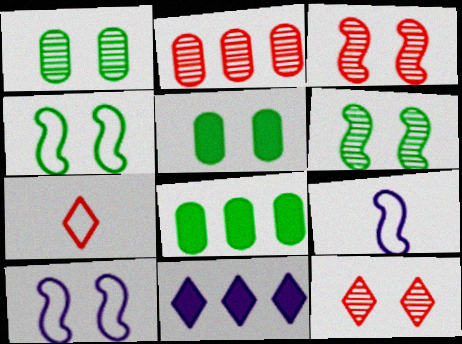[[5, 10, 12], 
[8, 9, 12]]